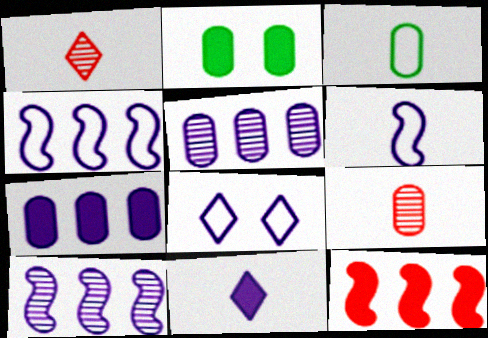[[1, 2, 4], 
[2, 11, 12]]